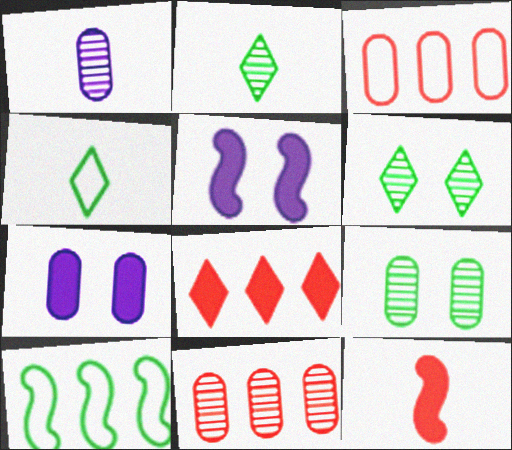[[1, 4, 12], 
[1, 9, 11], 
[2, 3, 5], 
[4, 5, 11]]